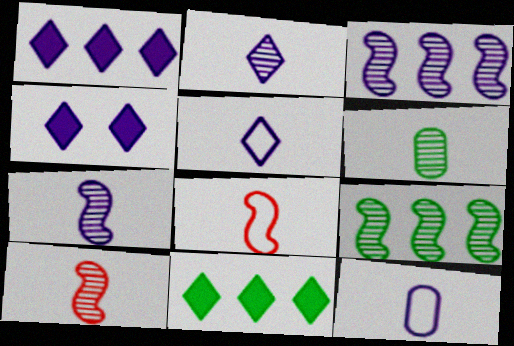[[2, 6, 10], 
[3, 4, 12]]